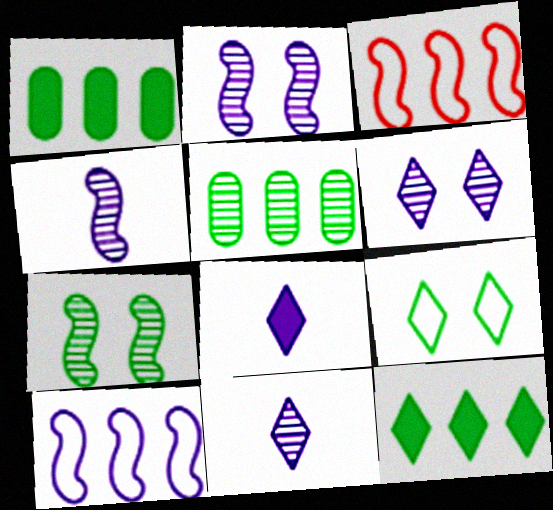[]